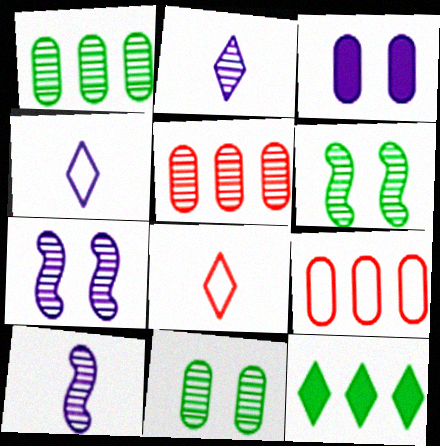[[2, 5, 6]]